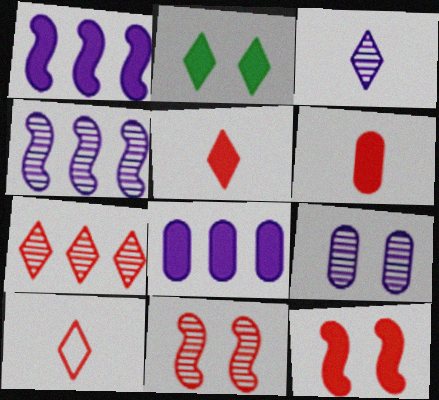[[1, 2, 6], 
[3, 4, 9]]